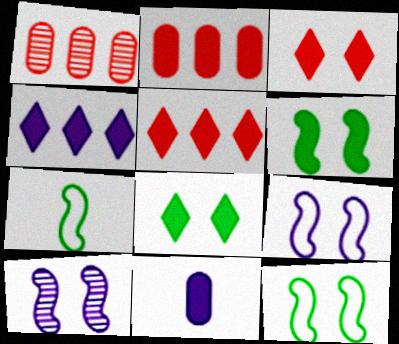[[5, 6, 11]]